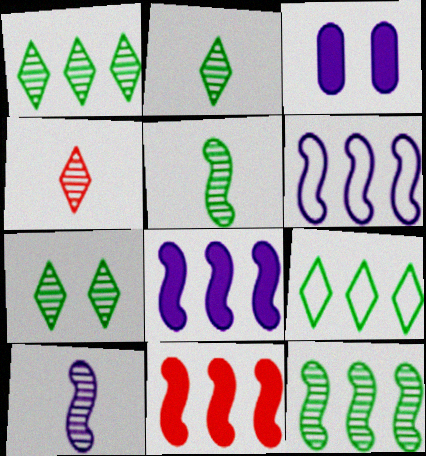[[1, 2, 7], 
[6, 11, 12]]